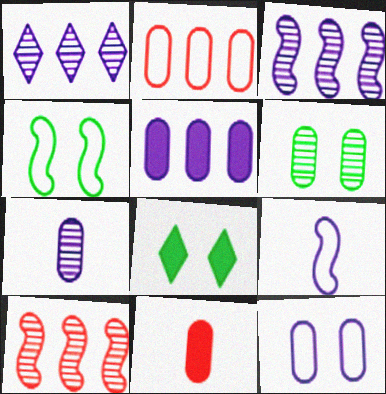[[1, 4, 11], 
[4, 6, 8], 
[5, 7, 12]]